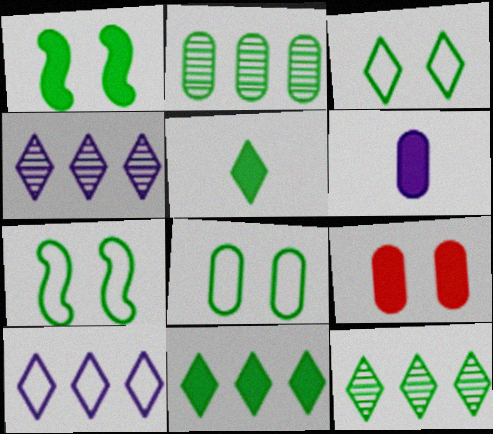[[2, 5, 7], 
[3, 5, 12], 
[3, 7, 8]]